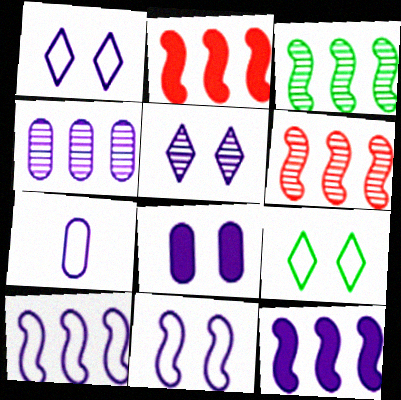[[1, 7, 10], 
[2, 3, 10], 
[4, 7, 8], 
[5, 7, 12], 
[5, 8, 11]]